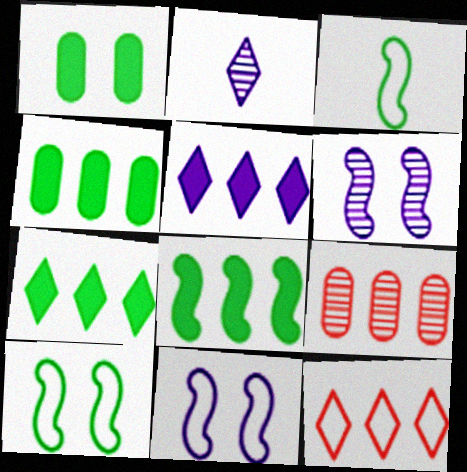[[4, 7, 8]]